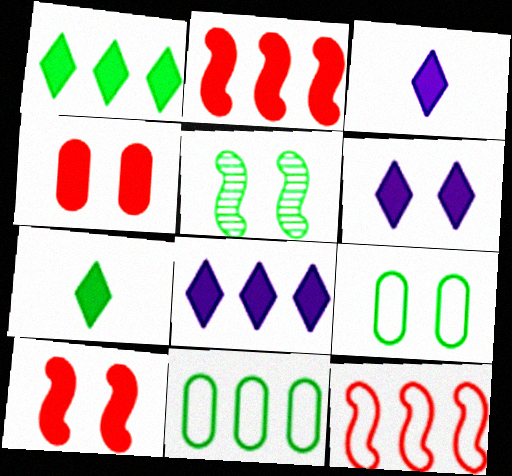[[3, 6, 8], 
[5, 7, 11]]